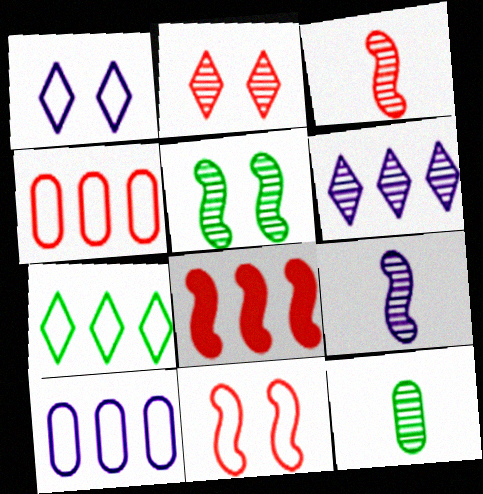[[1, 8, 12], 
[3, 8, 11]]